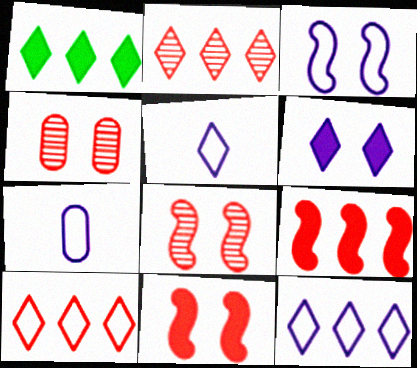[[1, 2, 12], 
[1, 7, 8], 
[3, 7, 12]]